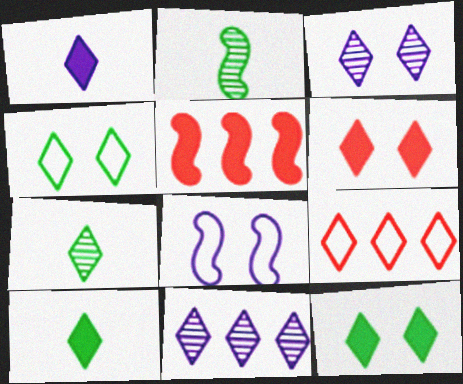[[2, 5, 8], 
[3, 4, 6], 
[3, 9, 10]]